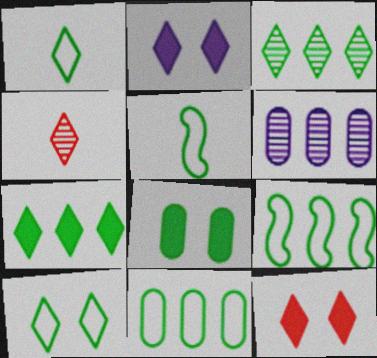[[3, 5, 8], 
[5, 6, 12], 
[5, 10, 11]]